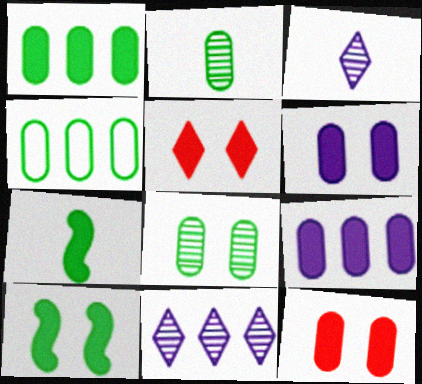[[5, 6, 10], 
[5, 7, 9]]